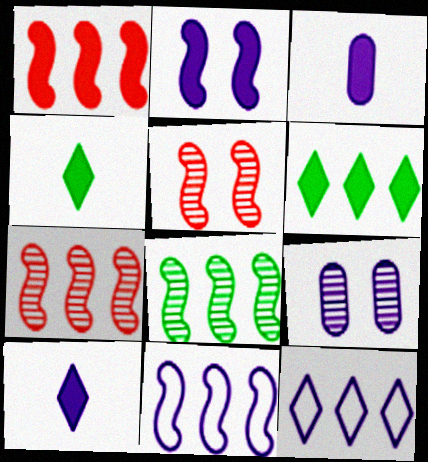[[1, 8, 11], 
[9, 10, 11]]